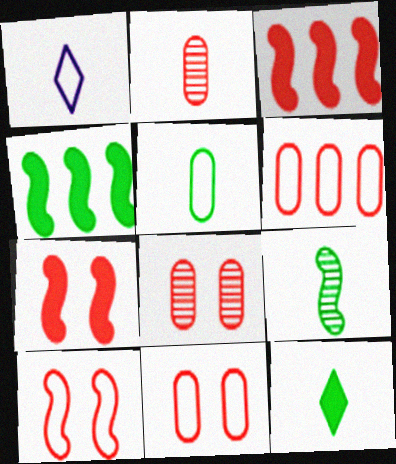[[1, 4, 8], 
[5, 9, 12]]